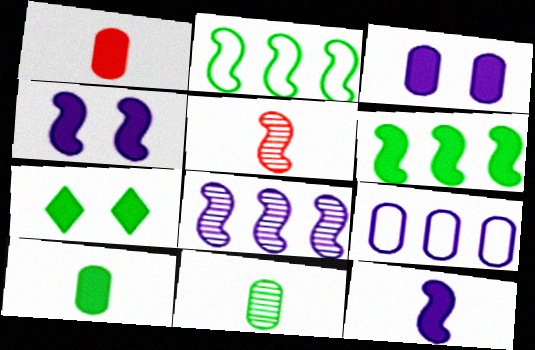[[2, 4, 5], 
[2, 7, 11], 
[5, 7, 9], 
[6, 7, 10]]